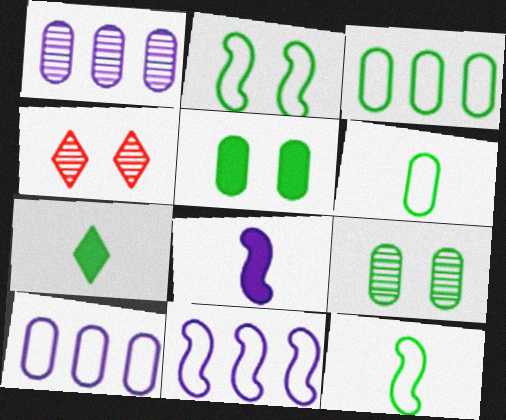[[3, 4, 8]]